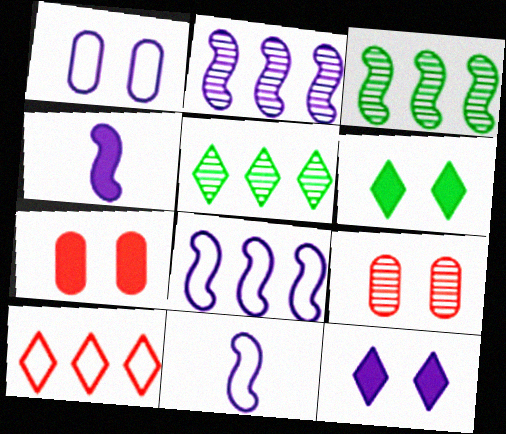[[5, 7, 11]]